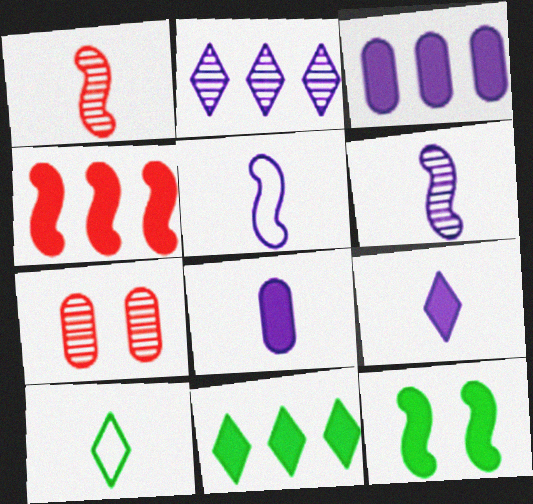[[1, 8, 10], 
[3, 4, 11], 
[5, 7, 11]]